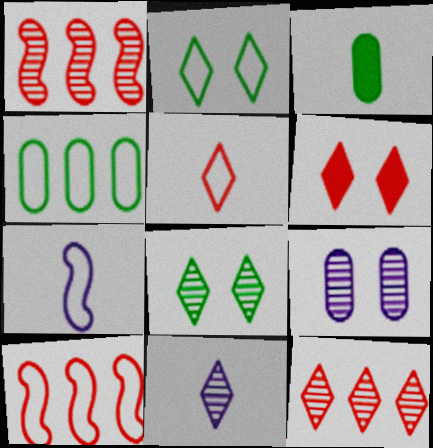[[5, 6, 12], 
[8, 11, 12]]